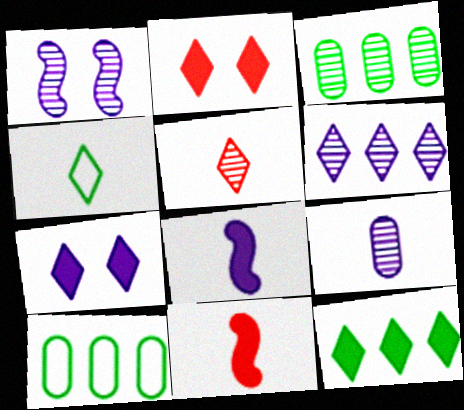[[1, 3, 5], 
[1, 6, 9], 
[2, 4, 6], 
[4, 9, 11]]